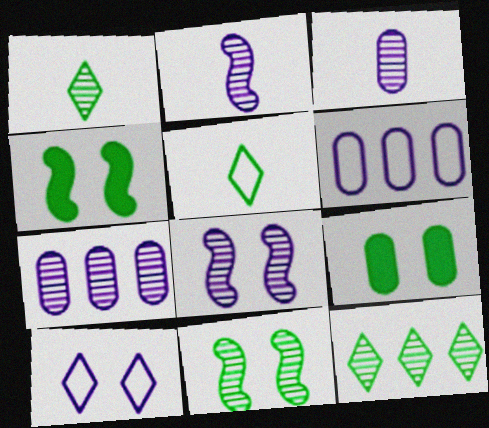[]